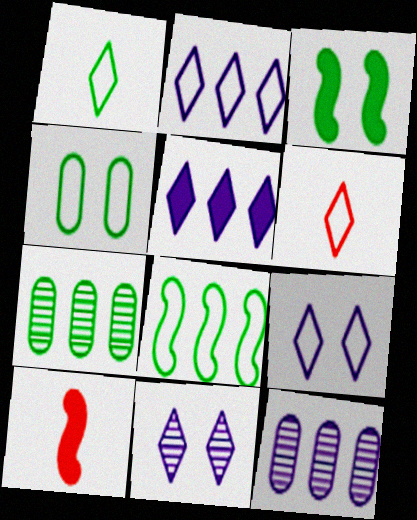[[1, 3, 7], 
[1, 4, 8], 
[3, 6, 12], 
[7, 9, 10]]